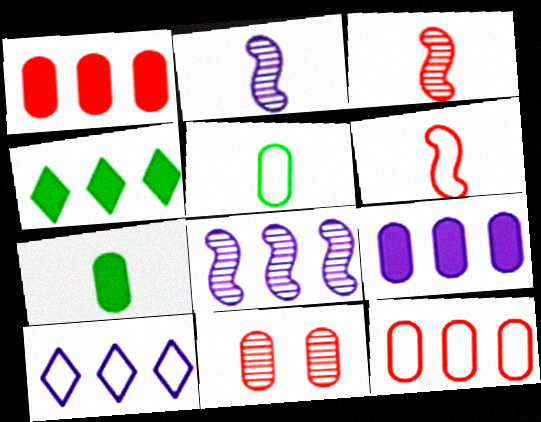[[4, 8, 12], 
[5, 9, 11], 
[8, 9, 10]]